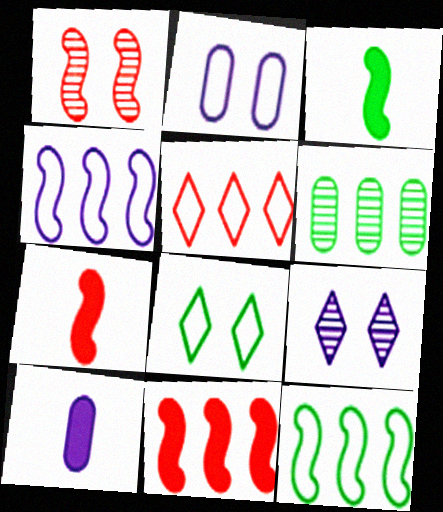[[1, 3, 4], 
[3, 6, 8], 
[4, 9, 10]]